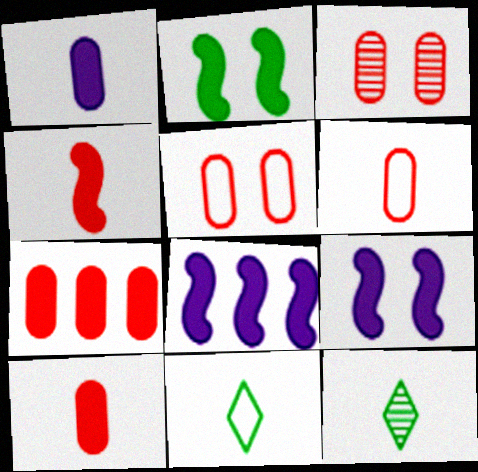[[2, 4, 8], 
[3, 6, 7], 
[3, 8, 11], 
[5, 8, 12]]